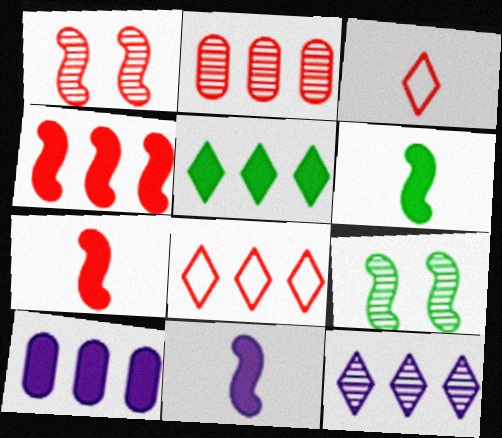[[2, 4, 8], 
[3, 9, 10], 
[4, 5, 10], 
[5, 8, 12], 
[6, 7, 11]]